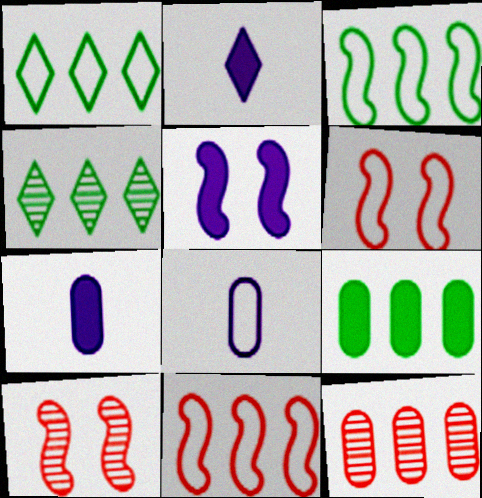[[1, 6, 8], 
[1, 7, 10], 
[3, 4, 9], 
[4, 6, 7]]